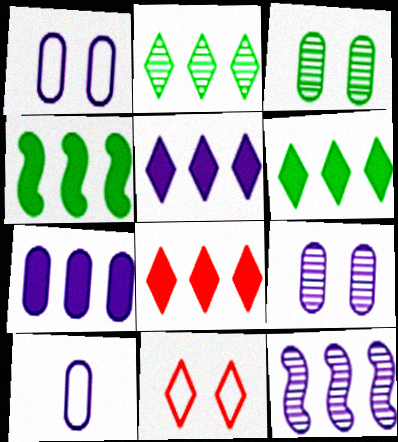[[4, 7, 8], 
[5, 6, 8], 
[7, 9, 10]]